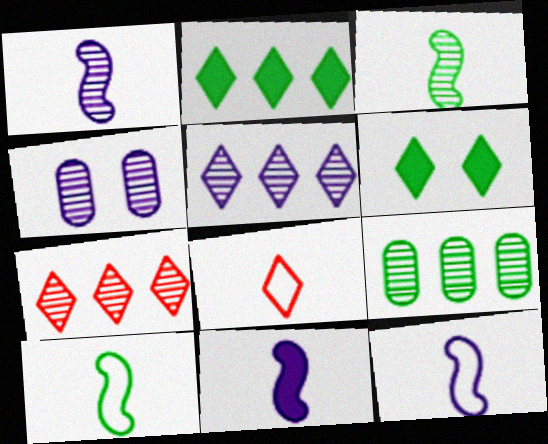[[1, 4, 5], 
[1, 11, 12], 
[3, 4, 7], 
[5, 6, 8], 
[6, 9, 10]]